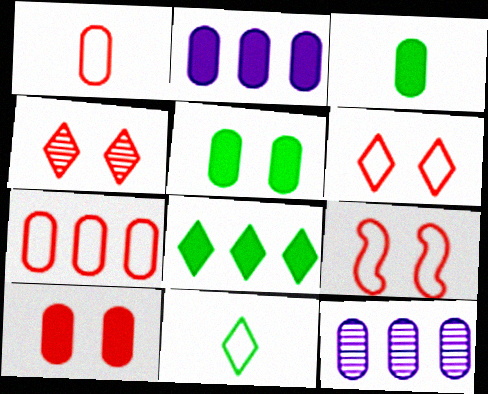[[1, 5, 12], 
[2, 3, 10], 
[4, 9, 10]]